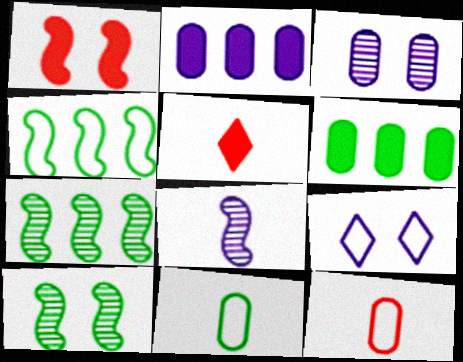[[1, 4, 8], 
[2, 8, 9], 
[3, 4, 5], 
[3, 6, 12], 
[4, 9, 12], 
[5, 8, 11]]